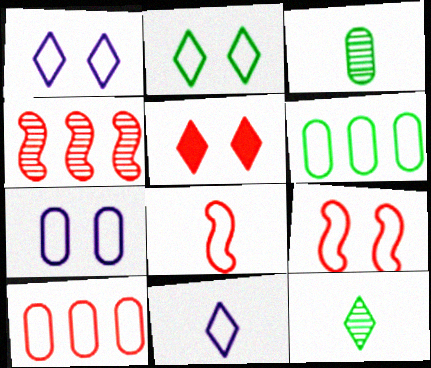[[1, 6, 8], 
[2, 7, 9], 
[6, 9, 11]]